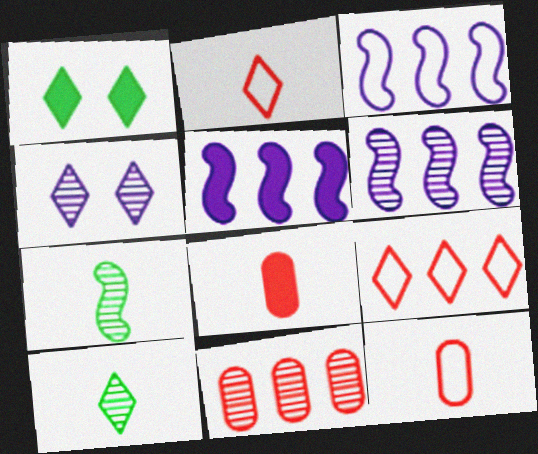[[1, 5, 8], 
[1, 6, 12], 
[3, 5, 6], 
[4, 7, 11]]